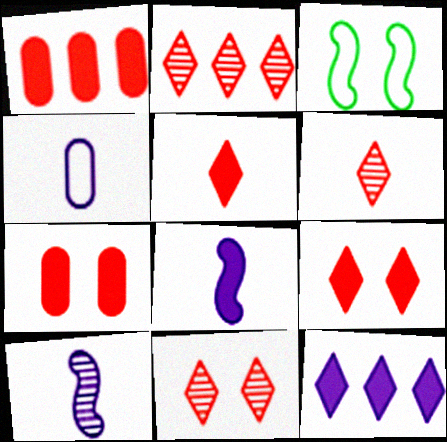[[2, 6, 11]]